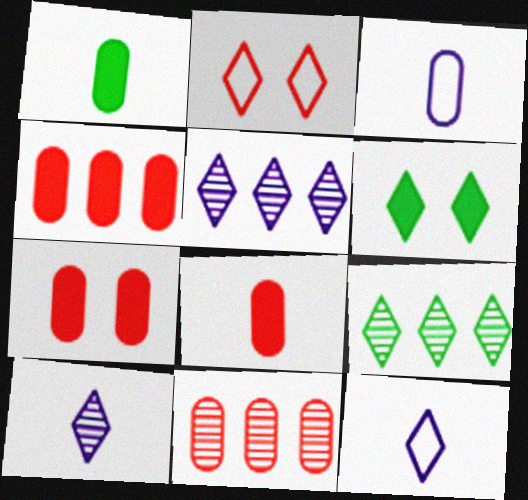[[4, 7, 8]]